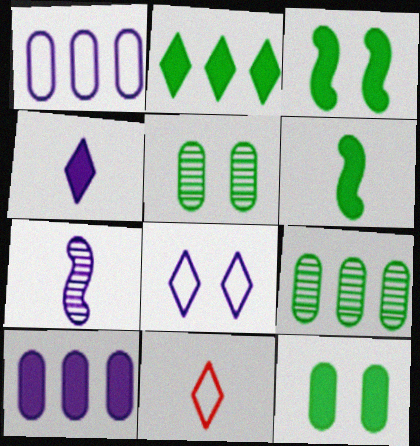[[2, 6, 12], 
[7, 8, 10]]